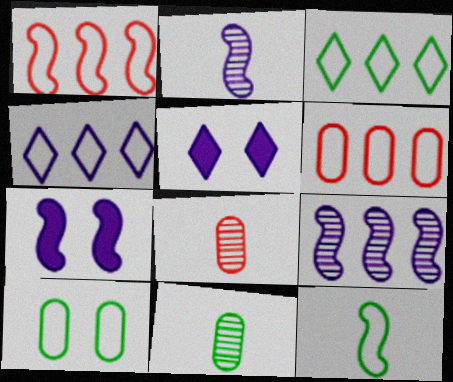[[1, 5, 11], 
[3, 7, 8], 
[3, 10, 12]]